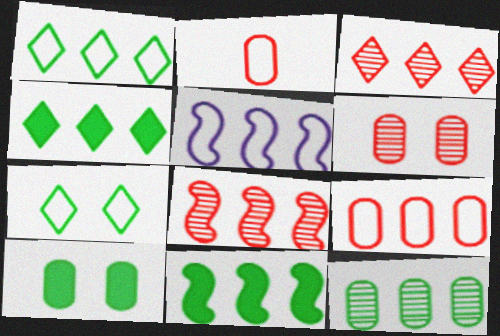[[1, 5, 9], 
[1, 11, 12], 
[2, 5, 7], 
[5, 8, 11]]